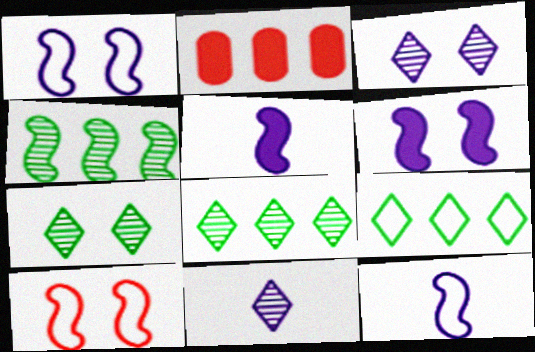[[2, 7, 12], 
[4, 5, 10]]